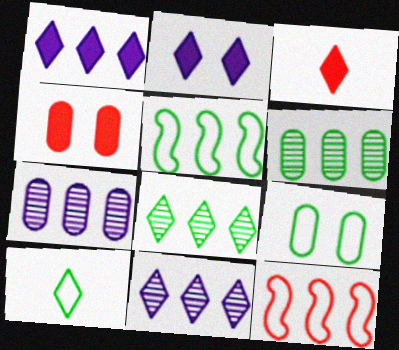[[1, 6, 12], 
[5, 9, 10]]